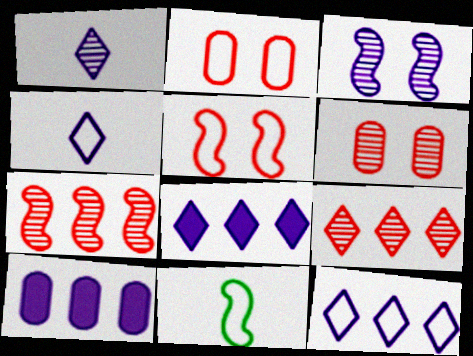[[2, 11, 12], 
[3, 4, 10], 
[6, 8, 11]]